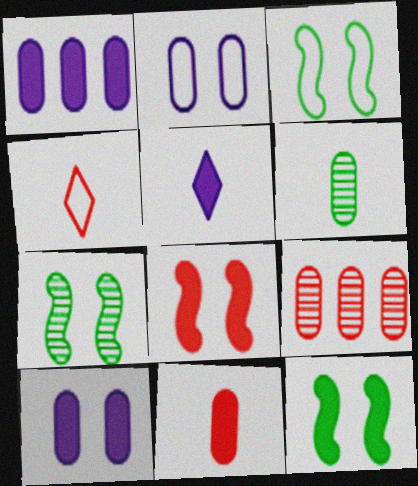[[1, 4, 7], 
[3, 5, 9], 
[3, 7, 12], 
[4, 8, 9]]